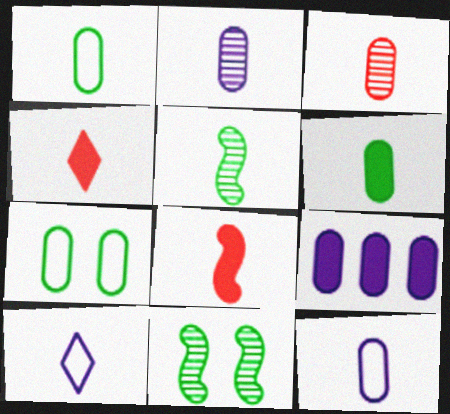[[3, 6, 12], 
[3, 7, 9], 
[4, 5, 12]]